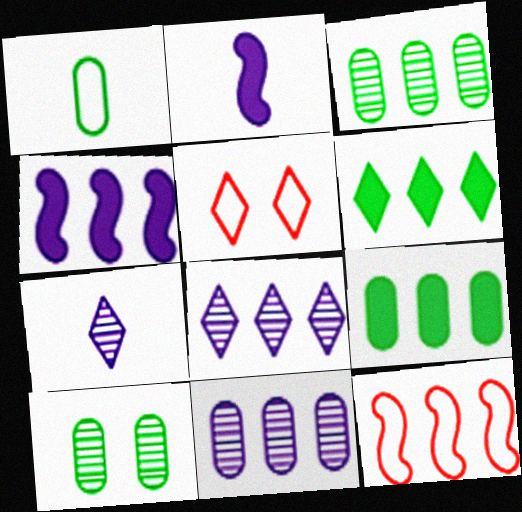[[1, 9, 10], 
[2, 3, 5], 
[5, 6, 7], 
[6, 11, 12], 
[8, 9, 12]]